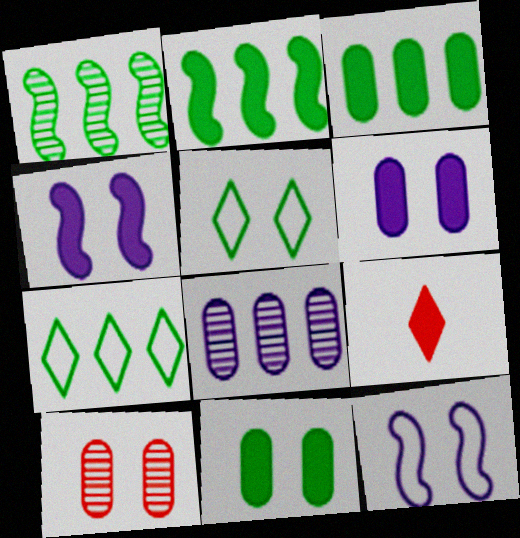[[1, 3, 7], 
[2, 6, 9], 
[3, 4, 9], 
[4, 5, 10]]